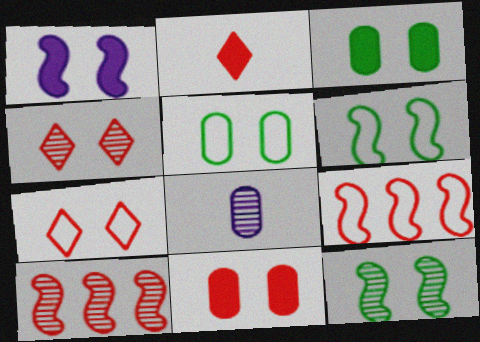[[1, 4, 5]]